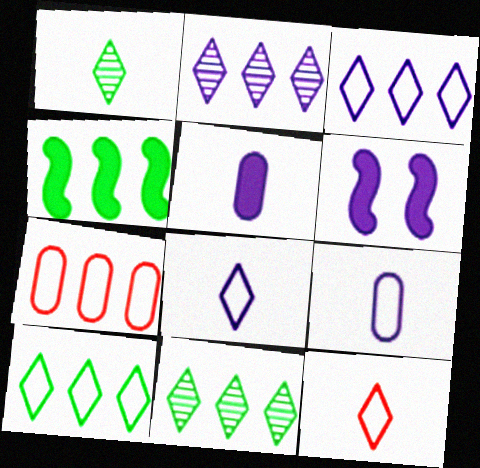[[1, 6, 7], 
[2, 4, 7], 
[2, 6, 9]]